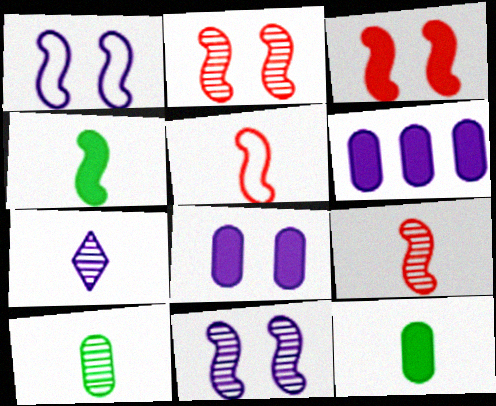[[1, 6, 7], 
[5, 7, 12], 
[7, 9, 10]]